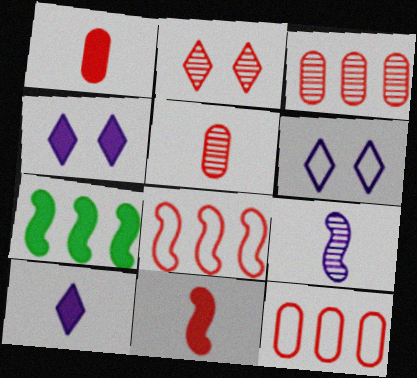[[1, 2, 8], 
[1, 4, 7], 
[2, 11, 12], 
[5, 6, 7]]